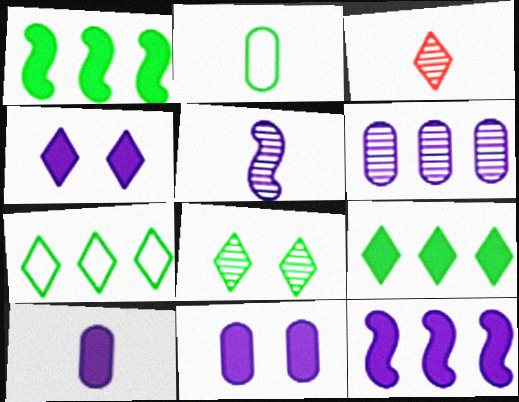[[1, 2, 8], 
[3, 4, 7], 
[4, 10, 12]]